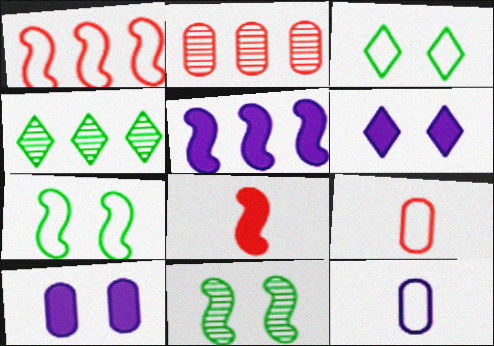[[1, 3, 12]]